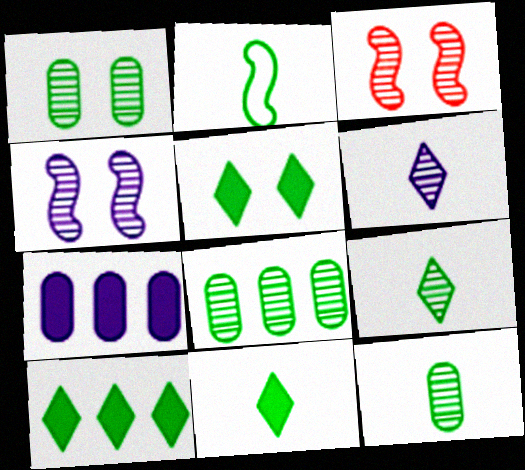[[1, 2, 10], 
[1, 8, 12], 
[2, 5, 8], 
[2, 11, 12], 
[3, 6, 8], 
[5, 10, 11]]